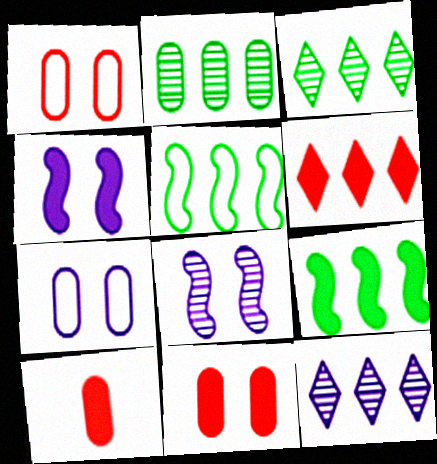[[2, 7, 10]]